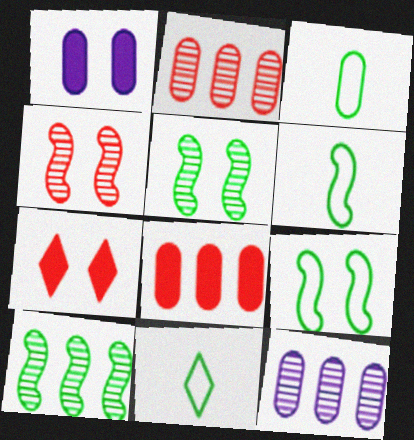[[1, 2, 3], 
[3, 6, 11], 
[6, 7, 12]]